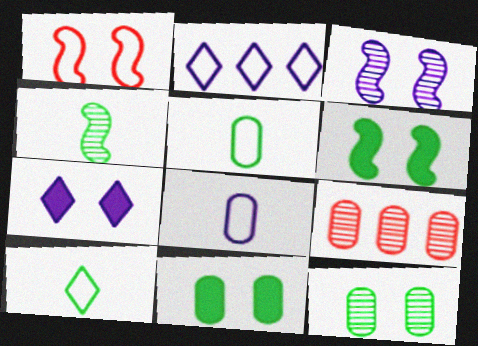[[1, 2, 5], 
[1, 3, 6], 
[1, 7, 12], 
[8, 9, 11]]